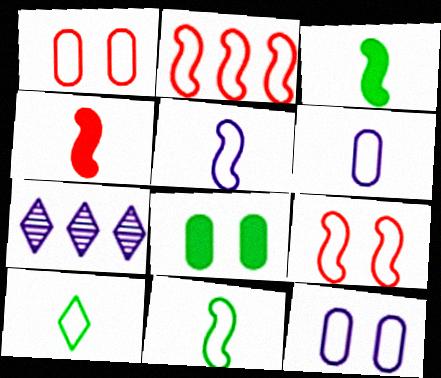[[1, 3, 7], 
[2, 10, 12]]